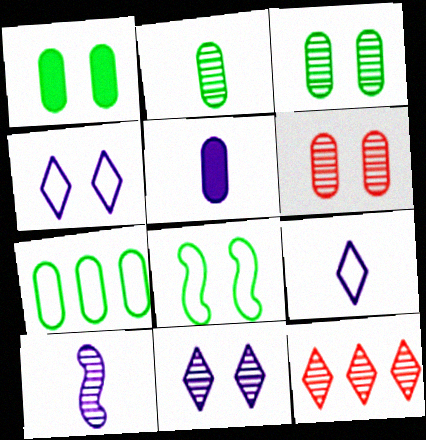[[1, 2, 7], 
[3, 10, 12], 
[5, 6, 7], 
[5, 8, 12], 
[5, 9, 10]]